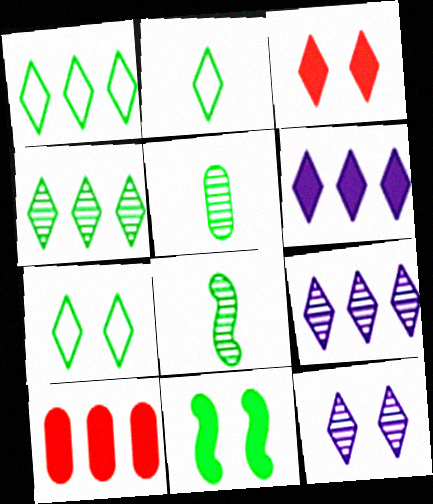[[1, 2, 7], 
[1, 5, 11], 
[2, 3, 9], 
[3, 7, 12]]